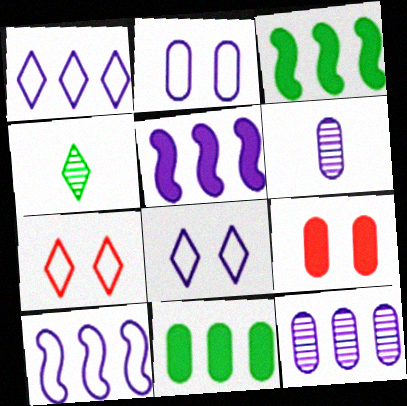[[1, 5, 12], 
[3, 6, 7], 
[4, 9, 10], 
[5, 6, 8]]